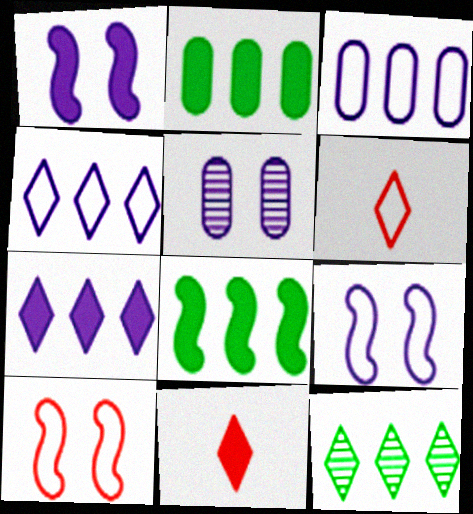[[1, 2, 11], 
[5, 6, 8]]